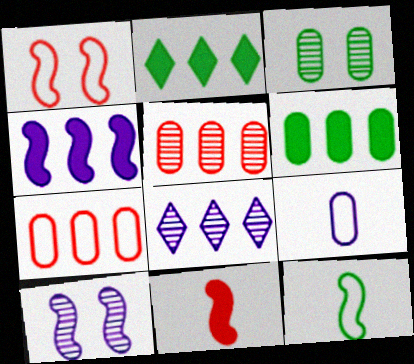[[2, 3, 12]]